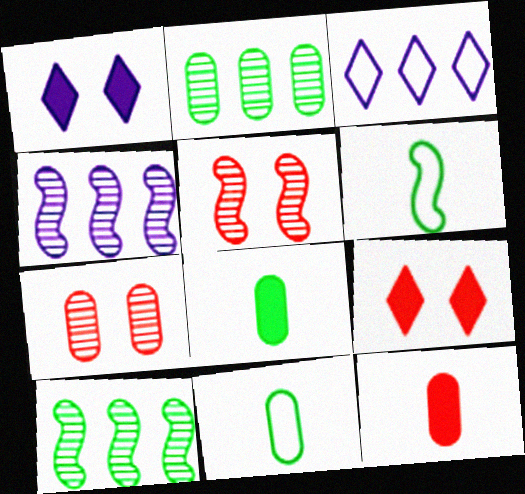[[3, 5, 8], 
[4, 9, 11]]